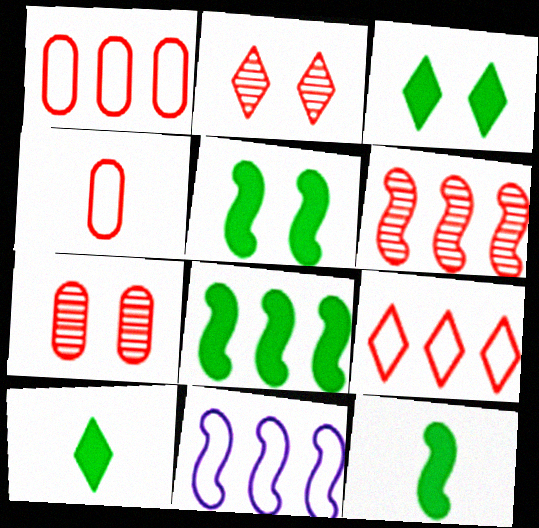[[5, 8, 12], 
[6, 8, 11], 
[7, 10, 11]]